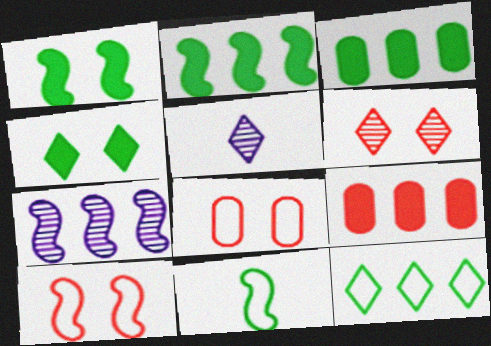[[2, 5, 8], 
[3, 5, 10], 
[7, 9, 12]]